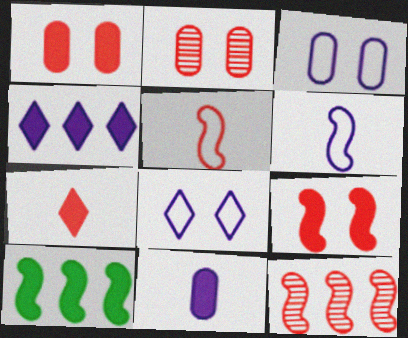[[5, 9, 12]]